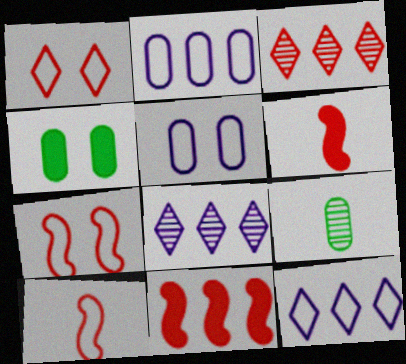[[4, 8, 10]]